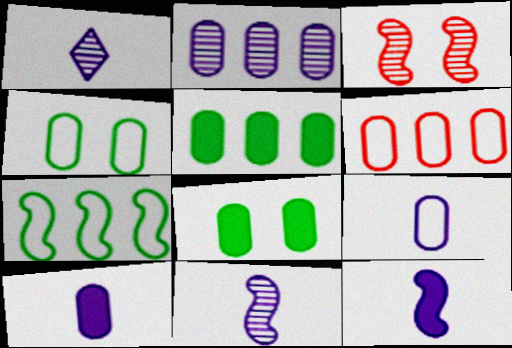[[1, 9, 12], 
[2, 5, 6], 
[3, 7, 12], 
[4, 6, 9]]